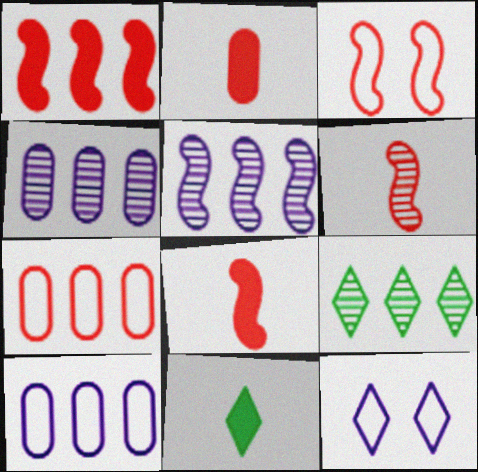[[1, 3, 6], 
[1, 9, 10], 
[3, 4, 11]]